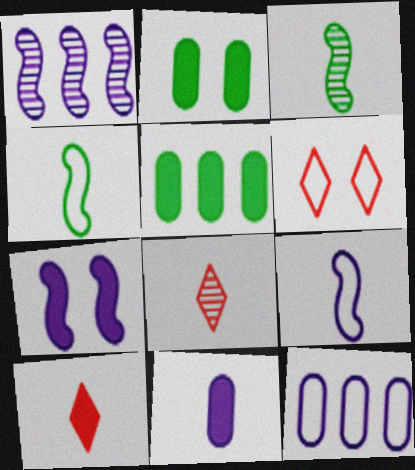[[1, 7, 9], 
[4, 6, 12], 
[4, 8, 11], 
[5, 7, 10]]